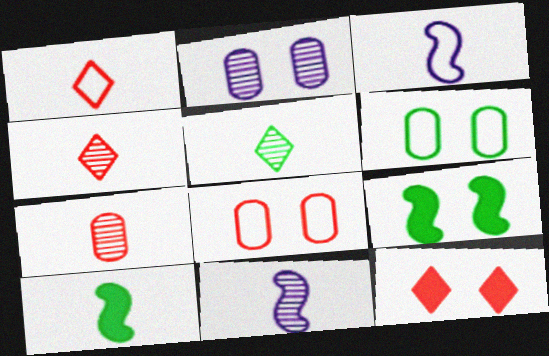[[5, 7, 11]]